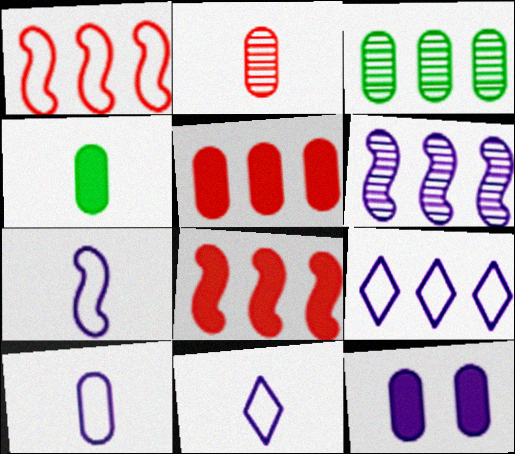[[2, 4, 10], 
[3, 8, 9], 
[4, 5, 12], 
[6, 11, 12], 
[7, 10, 11]]